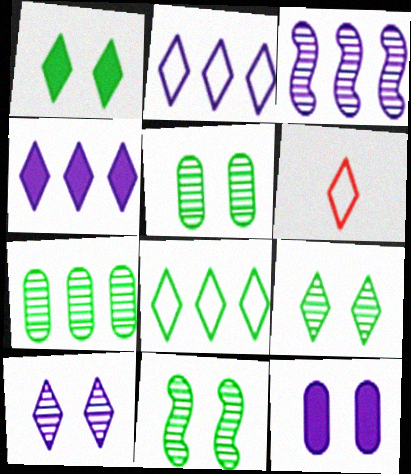[[4, 6, 9], 
[5, 9, 11]]